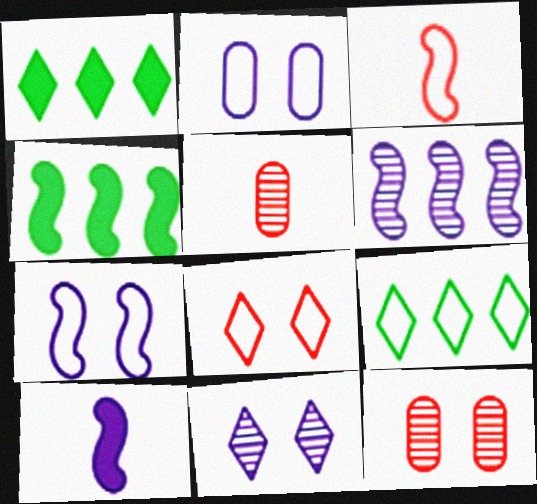[[1, 5, 7], 
[2, 3, 9], 
[6, 7, 10], 
[9, 10, 12]]